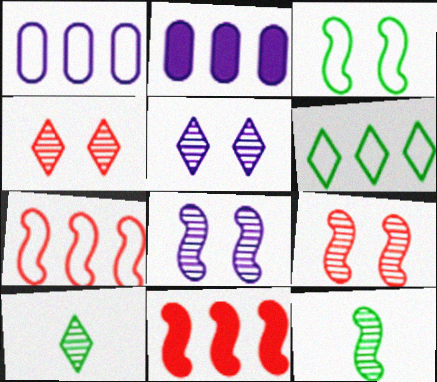[[1, 6, 7]]